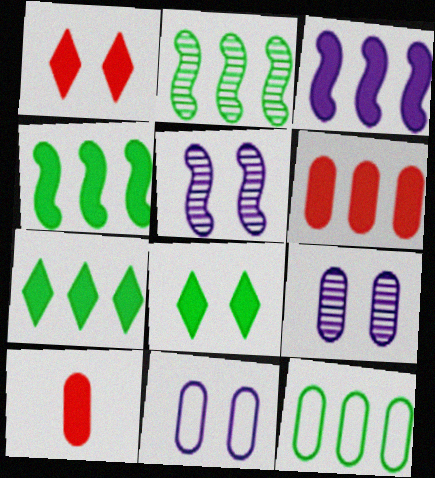[[2, 7, 12], 
[3, 6, 7], 
[3, 8, 10], 
[9, 10, 12]]